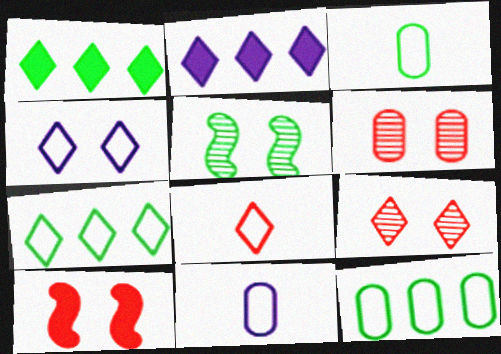[[1, 3, 5], 
[4, 7, 8]]